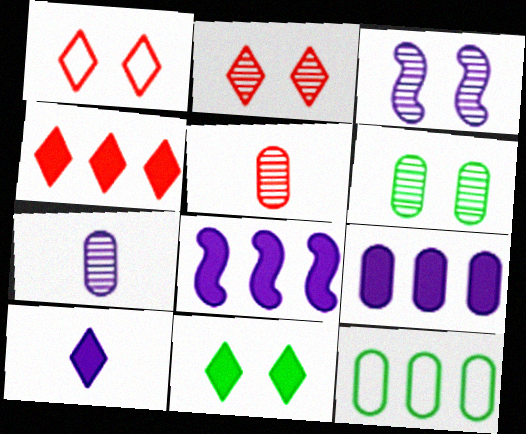[[2, 3, 6], 
[4, 10, 11]]